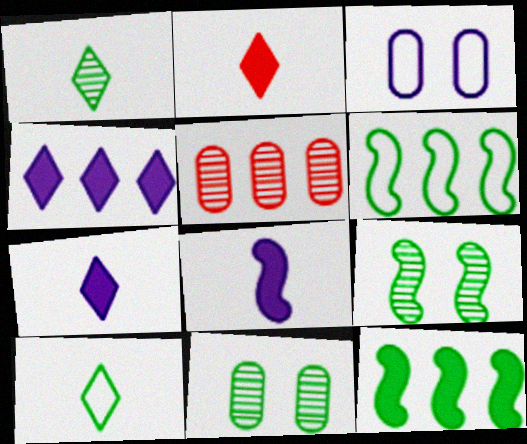[[4, 5, 6], 
[10, 11, 12]]